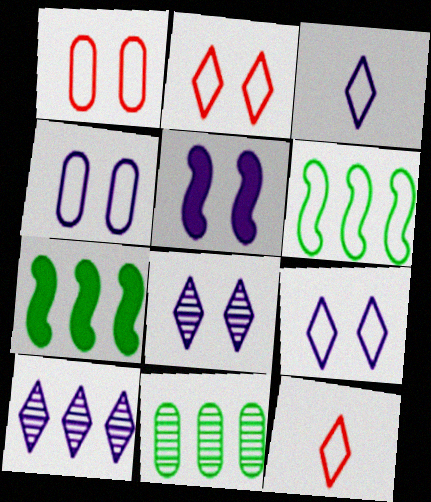[[1, 3, 6], 
[4, 5, 8], 
[4, 6, 12], 
[5, 11, 12]]